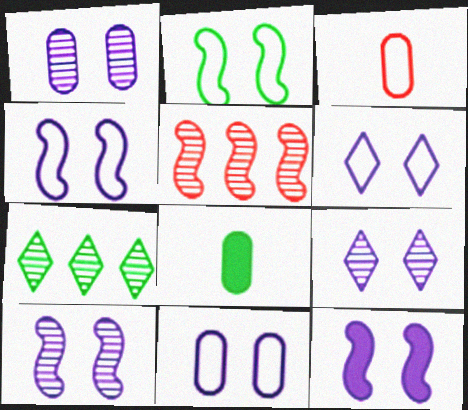[[1, 6, 12], 
[1, 9, 10], 
[2, 7, 8], 
[3, 7, 12], 
[4, 6, 11], 
[4, 10, 12], 
[5, 6, 8], 
[9, 11, 12]]